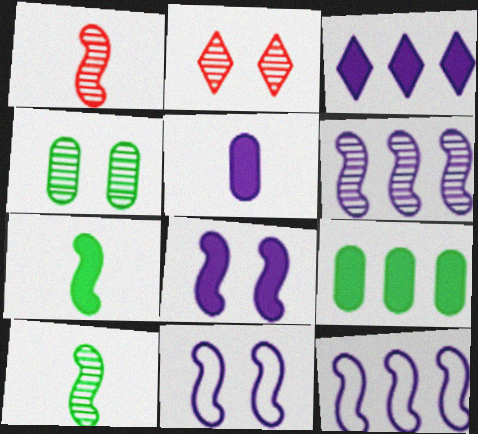[[3, 5, 8]]